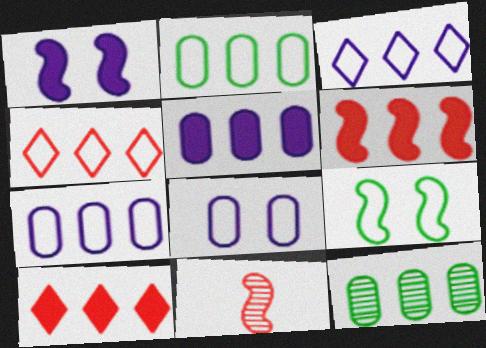[[3, 6, 12]]